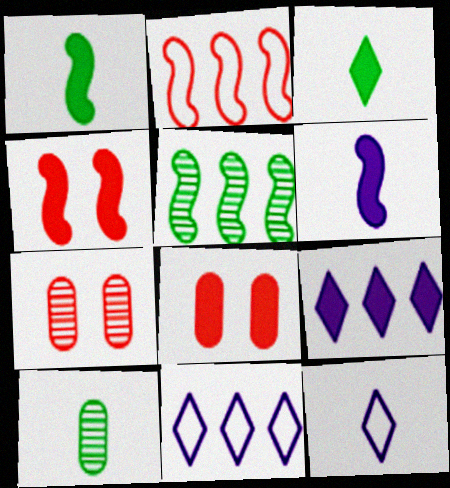[[1, 7, 11], 
[1, 8, 9], 
[4, 10, 11], 
[5, 8, 12]]